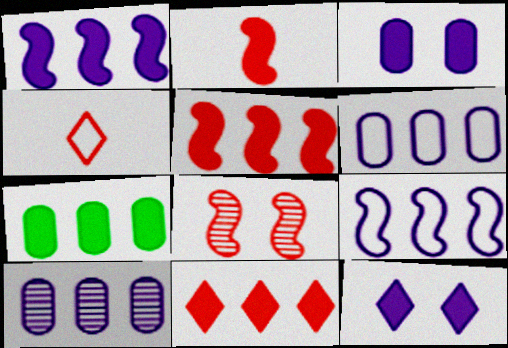[[1, 7, 11], 
[2, 7, 12]]